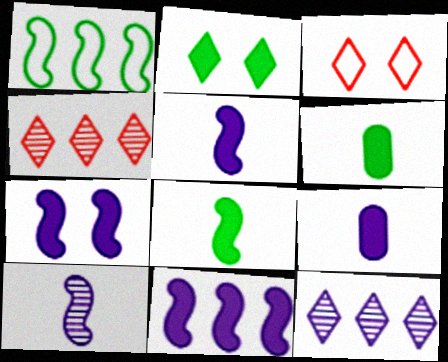[[5, 7, 11]]